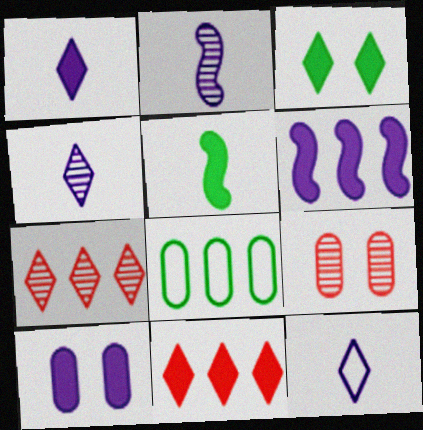[[1, 3, 11], 
[1, 4, 12], 
[1, 6, 10], 
[3, 7, 12], 
[5, 10, 11], 
[6, 7, 8]]